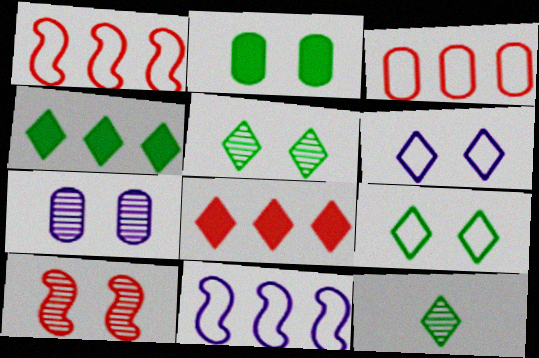[[2, 6, 10], 
[4, 9, 12], 
[5, 7, 10], 
[6, 8, 12]]